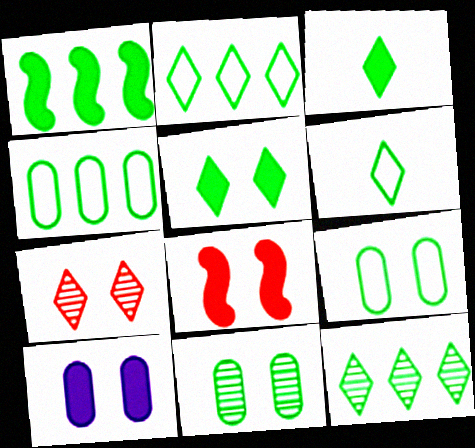[[1, 4, 12], 
[1, 6, 11], 
[5, 6, 12], 
[5, 8, 10]]